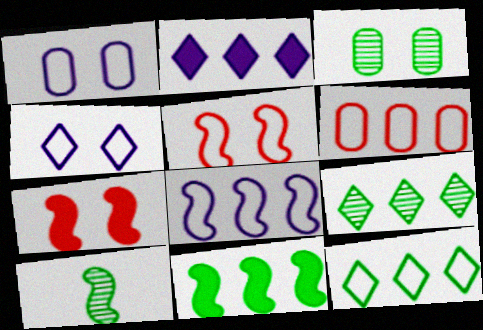[[3, 4, 7], 
[3, 9, 10], 
[6, 8, 12], 
[7, 8, 10]]